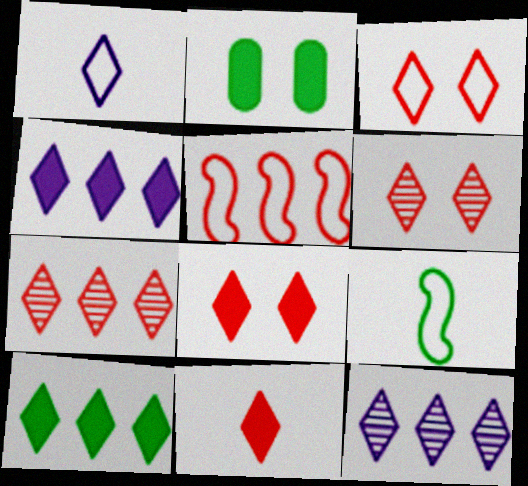[[1, 6, 10], 
[3, 6, 8], 
[3, 7, 11]]